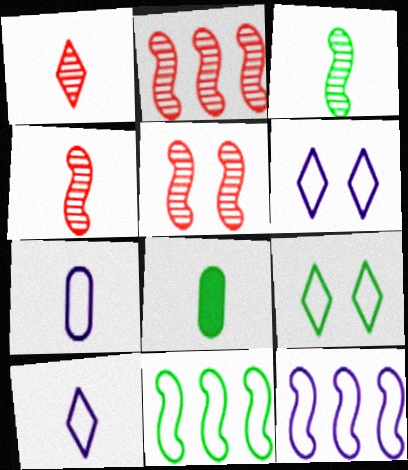[[2, 4, 5], 
[2, 6, 8], 
[4, 8, 10], 
[6, 7, 12]]